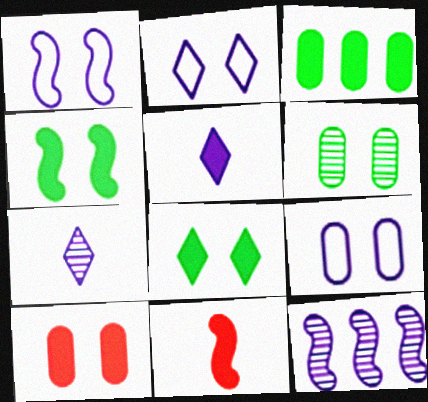[[1, 2, 9], 
[5, 9, 12], 
[6, 9, 10]]